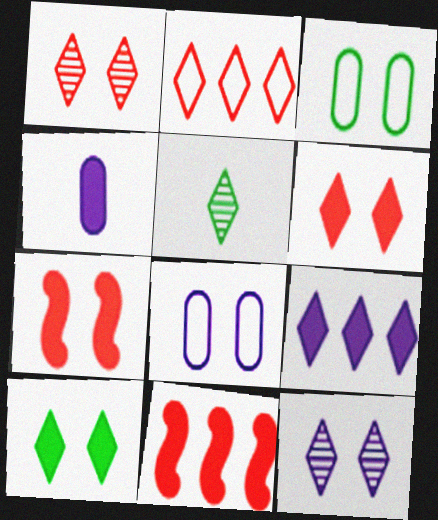[[3, 7, 12], 
[4, 10, 11], 
[5, 8, 11]]